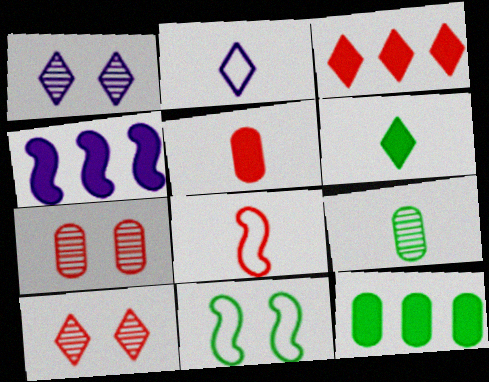[[1, 8, 12], 
[3, 4, 12], 
[3, 7, 8]]